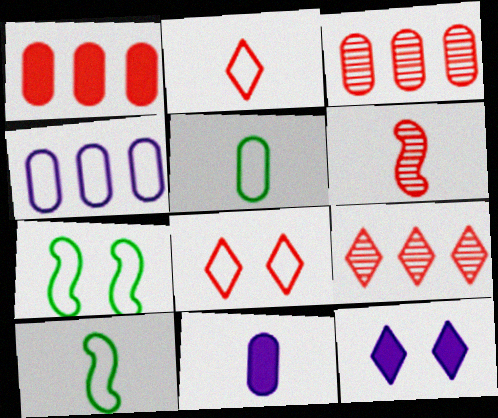[[1, 6, 8], 
[2, 4, 7], 
[3, 10, 12], 
[4, 8, 10], 
[7, 9, 11]]